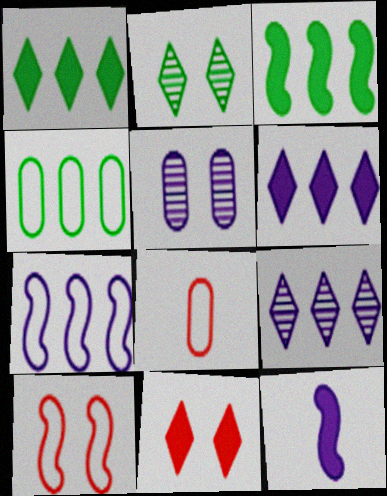[]